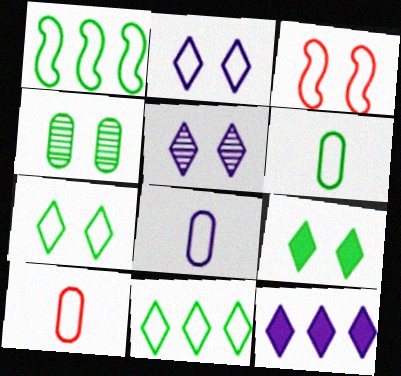[[1, 2, 10], 
[1, 6, 7], 
[3, 8, 11], 
[6, 8, 10]]